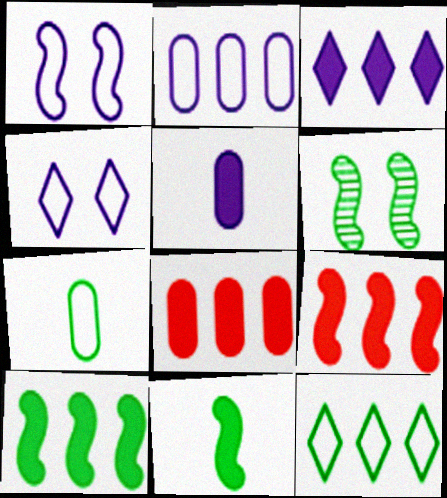[[3, 8, 10]]